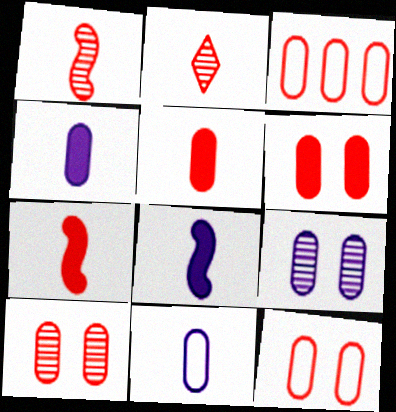[[3, 5, 10], 
[6, 10, 12]]